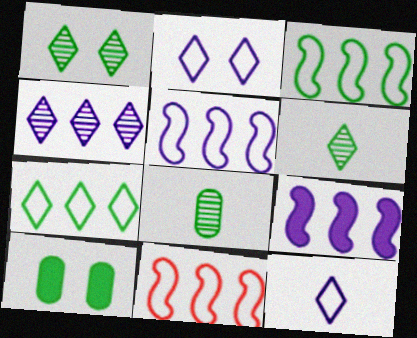[[3, 5, 11], 
[3, 6, 10]]